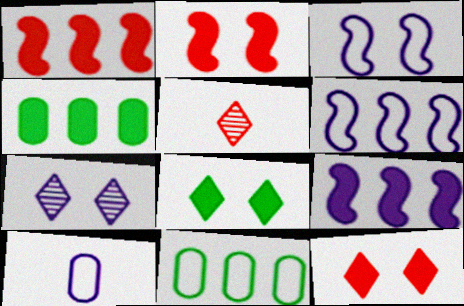[[3, 4, 5], 
[7, 9, 10]]